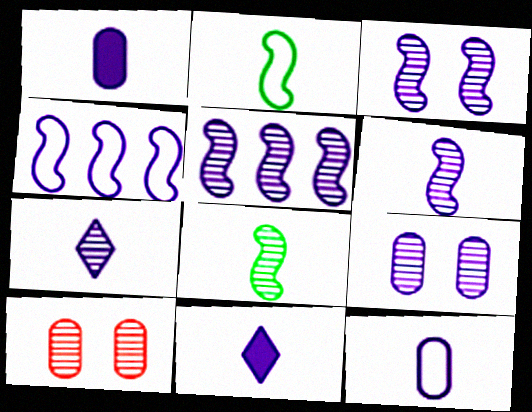[[3, 5, 6], 
[4, 9, 11], 
[5, 7, 9], 
[6, 11, 12]]